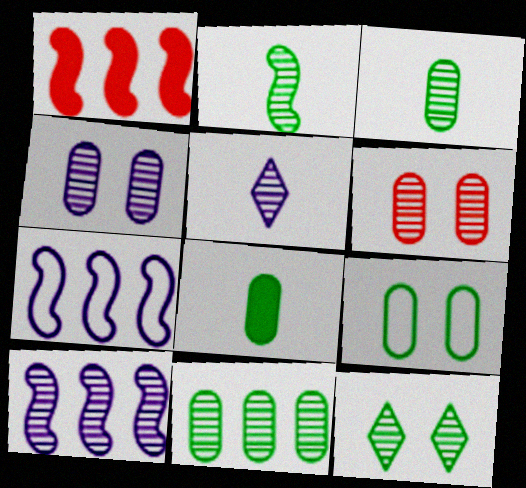[[1, 5, 9], 
[2, 11, 12], 
[4, 5, 10], 
[8, 9, 11]]